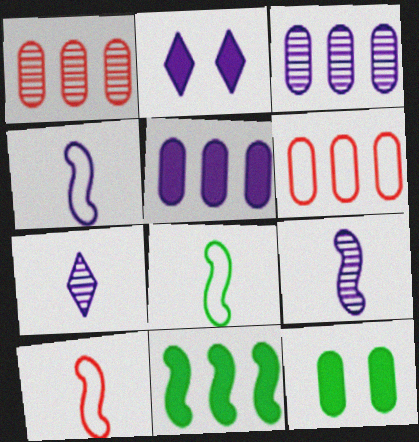[[1, 2, 8], 
[2, 3, 4], 
[4, 8, 10]]